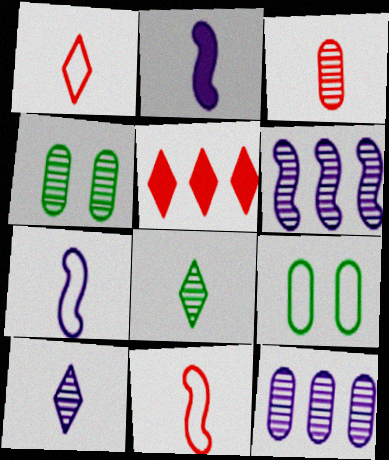[[3, 4, 12], 
[4, 5, 7]]